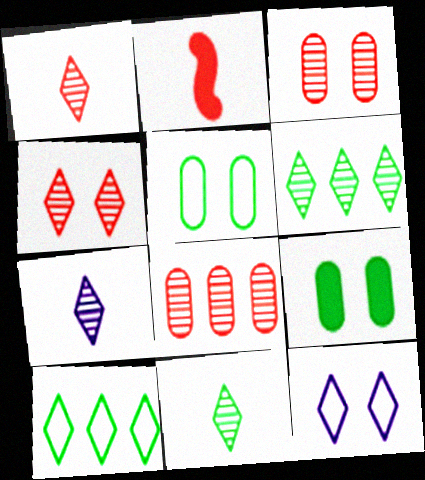[[1, 7, 11], 
[4, 6, 7]]